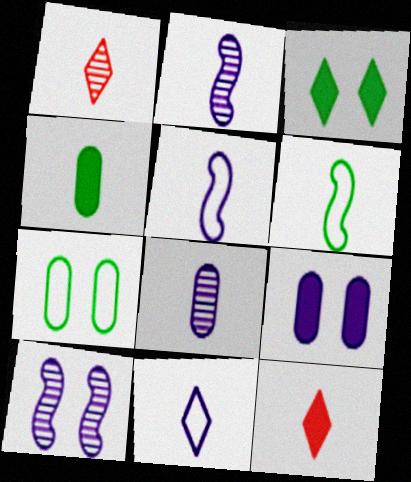[[1, 4, 5], 
[6, 8, 12]]